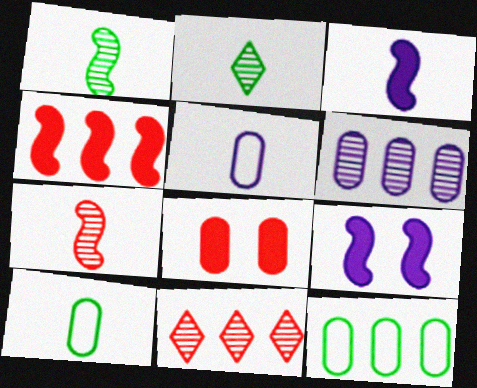[[6, 8, 10], 
[9, 10, 11]]